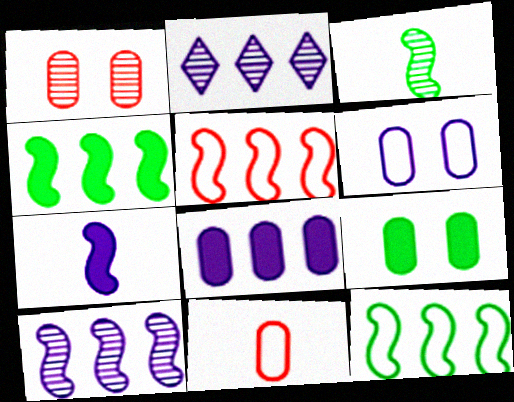[[1, 2, 3], 
[1, 6, 9], 
[2, 6, 7], 
[4, 5, 10]]